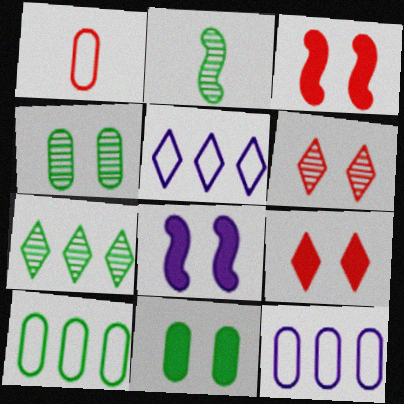[[1, 7, 8], 
[2, 4, 7], 
[2, 9, 12], 
[8, 9, 11]]